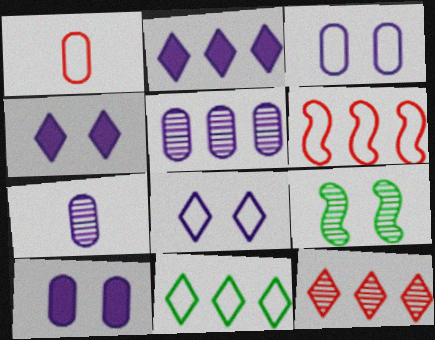[[1, 2, 9], 
[2, 11, 12], 
[7, 9, 12]]